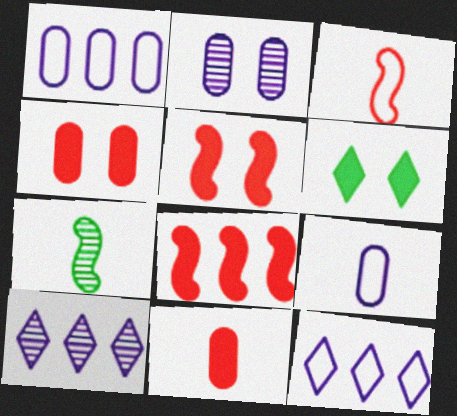[[4, 7, 12]]